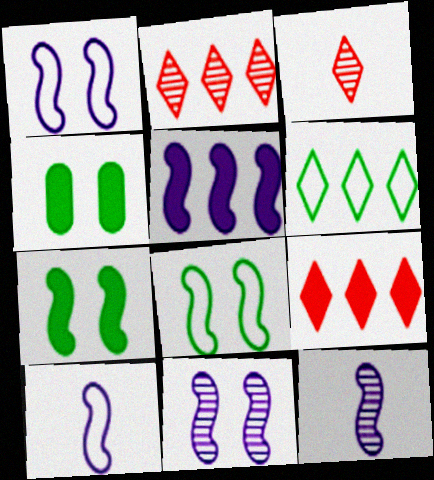[[1, 5, 12], 
[2, 4, 10], 
[5, 10, 11]]